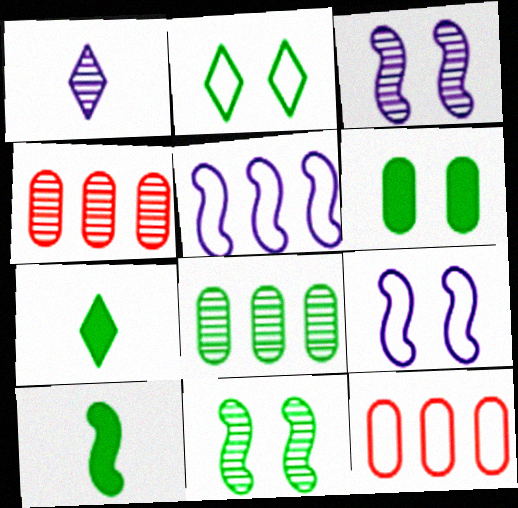[[1, 4, 11], 
[2, 6, 11], 
[2, 8, 10], 
[3, 7, 12], 
[4, 7, 9]]